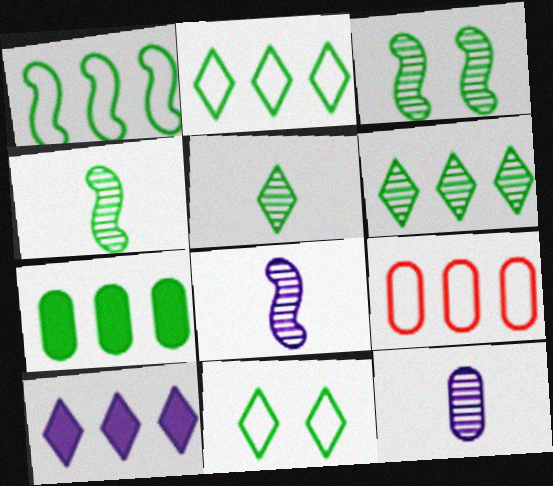[[1, 6, 7], 
[4, 7, 11]]